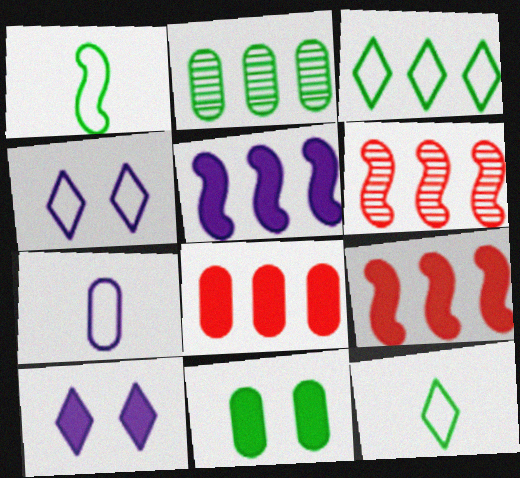[]